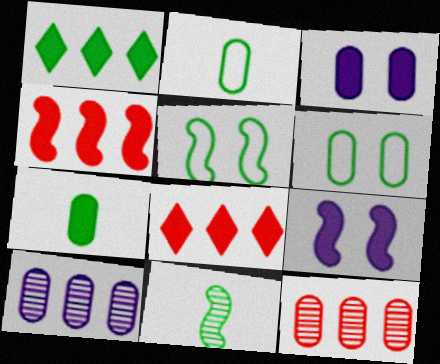[[1, 6, 11], 
[2, 3, 12], 
[7, 8, 9]]